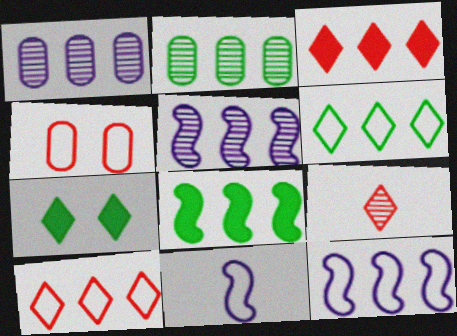[[1, 8, 10], 
[2, 3, 12], 
[2, 6, 8], 
[4, 6, 11]]